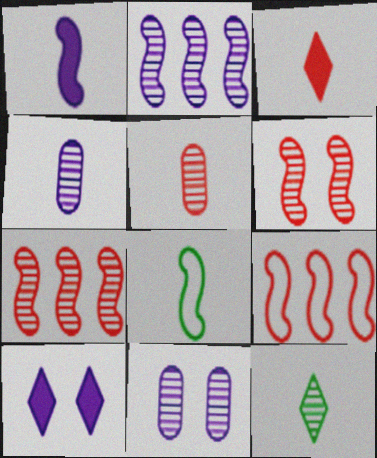[[3, 4, 8], 
[7, 11, 12]]